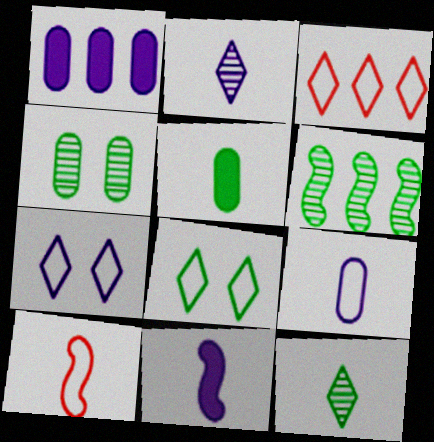[[1, 3, 6], 
[2, 5, 10], 
[2, 9, 11], 
[3, 4, 11], 
[4, 6, 12], 
[5, 6, 8]]